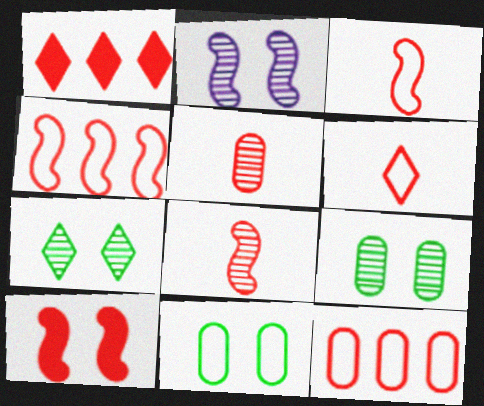[[4, 8, 10]]